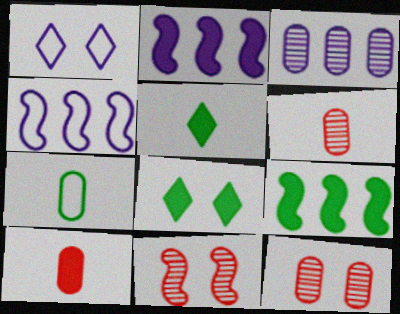[[1, 6, 9], 
[2, 8, 10], 
[4, 5, 12], 
[4, 6, 8]]